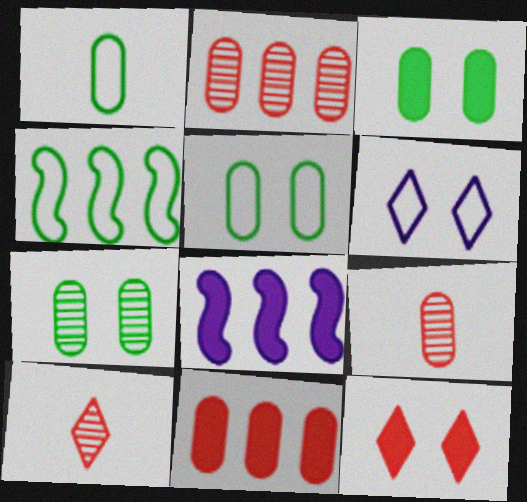[[3, 5, 7], 
[5, 8, 10]]